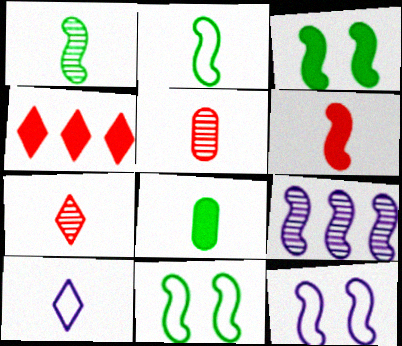[[6, 9, 11]]